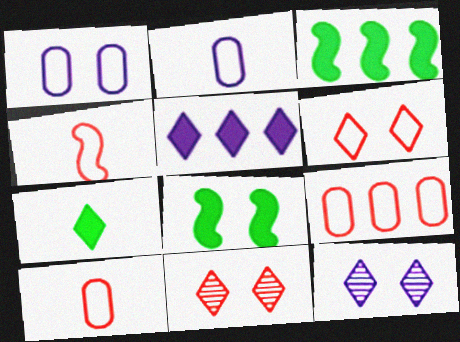[[1, 8, 11], 
[2, 3, 11], 
[3, 10, 12], 
[4, 6, 9]]